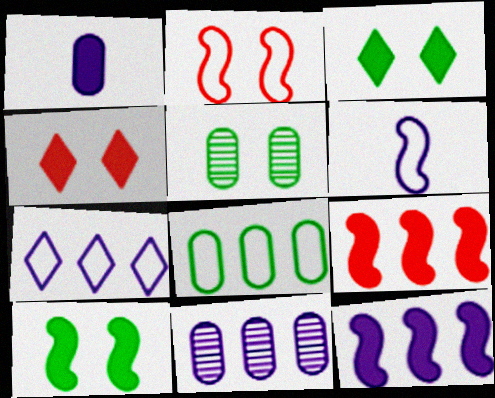[[1, 3, 9], 
[7, 11, 12]]